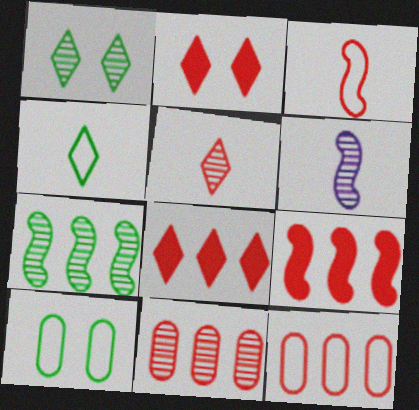[[1, 6, 11], 
[2, 3, 11], 
[6, 8, 10]]